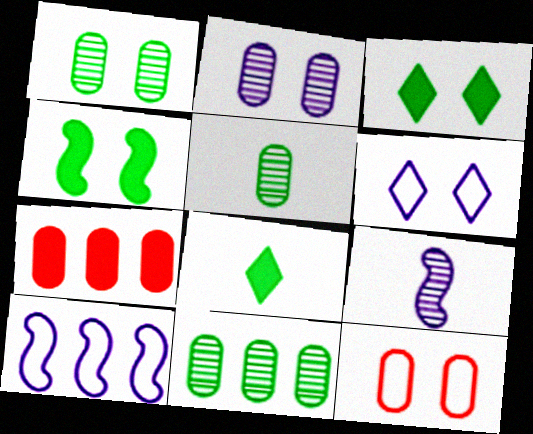[[1, 5, 11]]